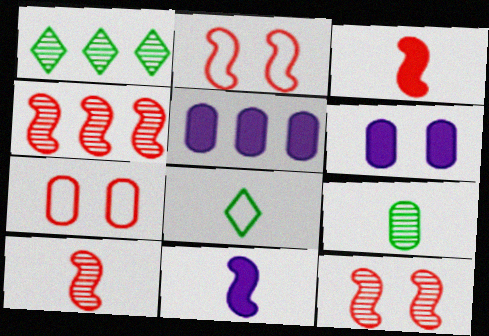[[1, 7, 11], 
[2, 3, 4], 
[4, 6, 8], 
[4, 10, 12], 
[5, 7, 9], 
[5, 8, 12]]